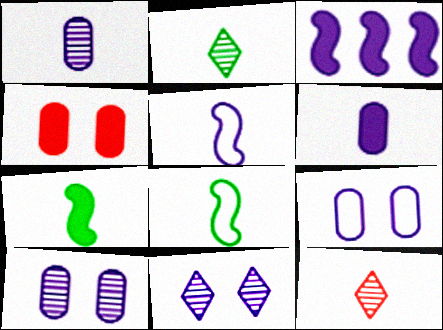[[6, 8, 12]]